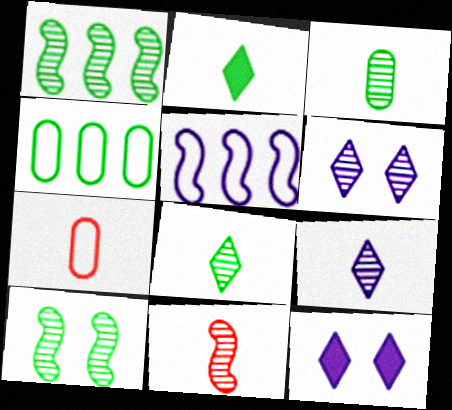[[1, 7, 12], 
[2, 4, 10], 
[3, 9, 11], 
[4, 11, 12]]